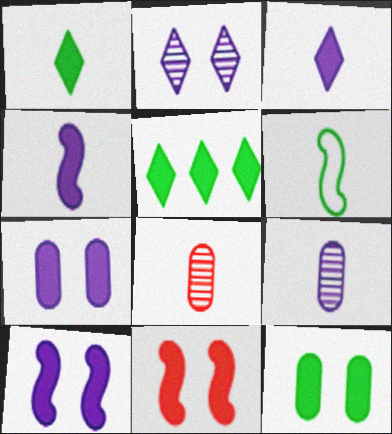[[3, 6, 8]]